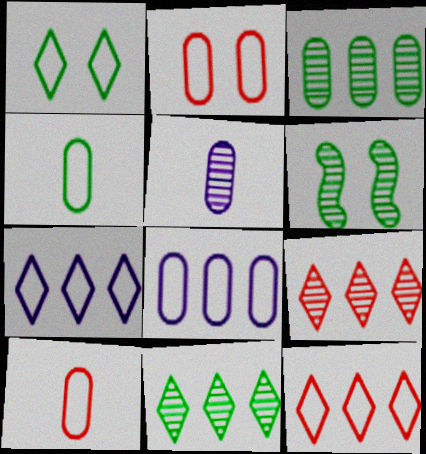[[2, 4, 8], 
[5, 6, 9]]